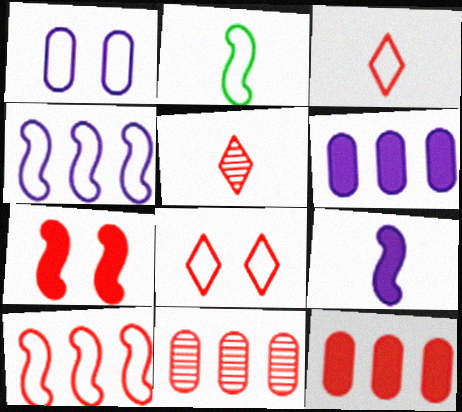[[3, 7, 11]]